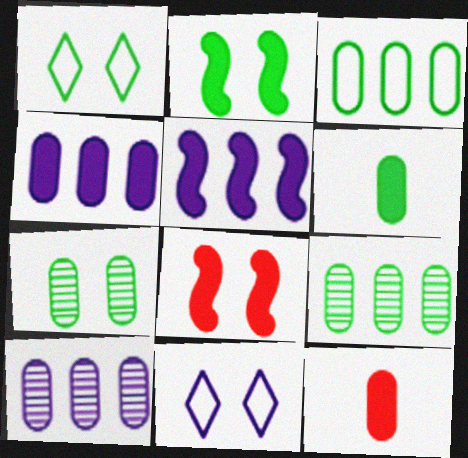[[1, 2, 7], 
[3, 6, 7], 
[7, 8, 11]]